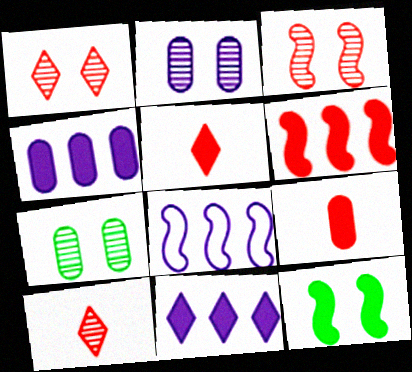[[4, 5, 12], 
[5, 7, 8], 
[9, 11, 12]]